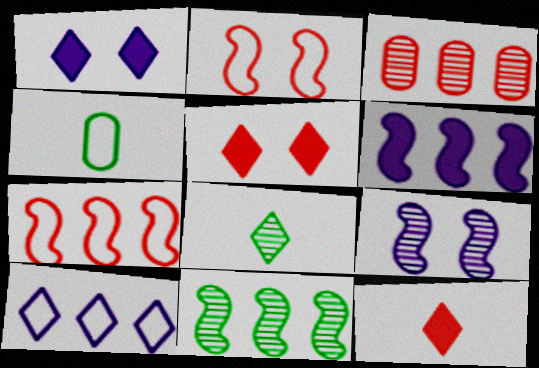[[2, 3, 12], 
[2, 4, 10], 
[3, 8, 9], 
[5, 8, 10], 
[6, 7, 11]]